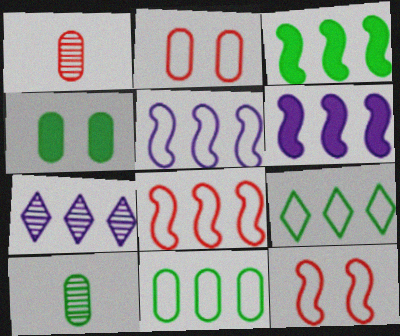[[4, 10, 11]]